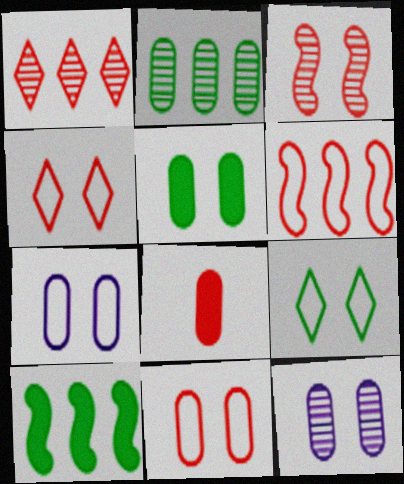[[2, 7, 8], 
[5, 11, 12]]